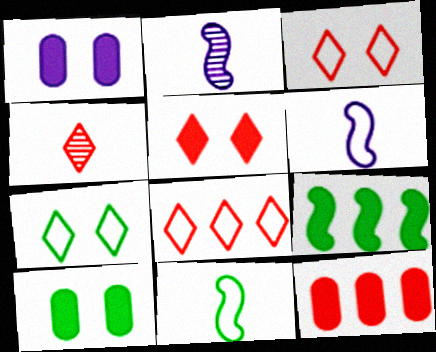[[2, 7, 12], 
[2, 8, 10], 
[4, 5, 8]]